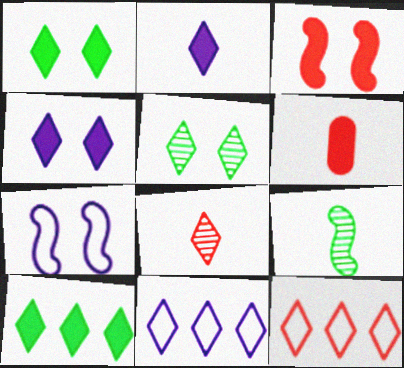[[1, 8, 11], 
[2, 5, 12]]